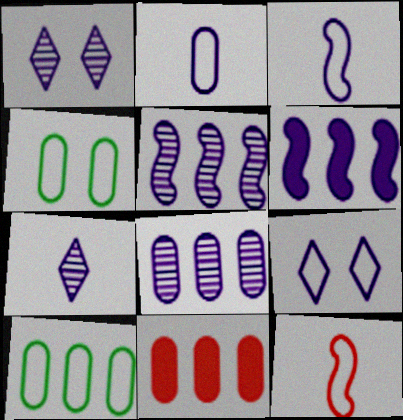[[1, 2, 6], 
[8, 10, 11], 
[9, 10, 12]]